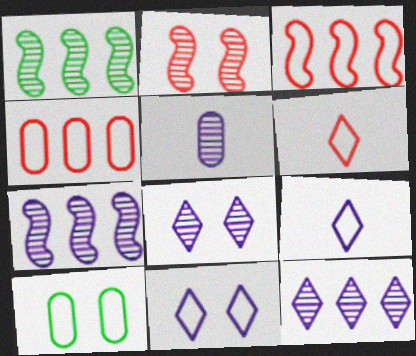[[3, 9, 10], 
[5, 7, 8]]